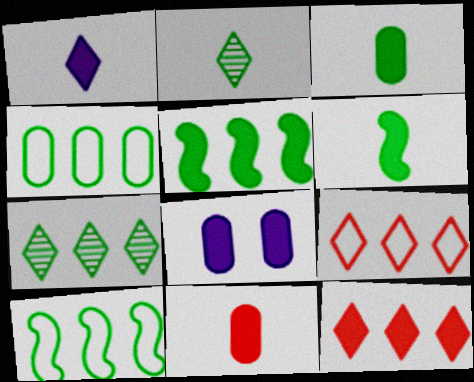[[1, 6, 11], 
[4, 5, 7], 
[6, 8, 12]]